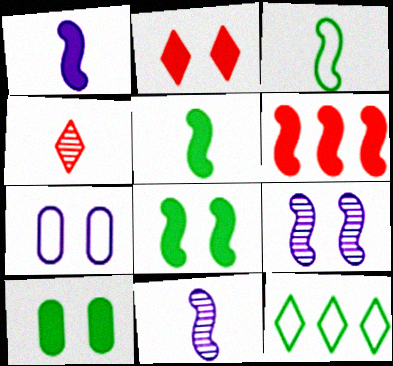[[1, 6, 8], 
[3, 6, 9]]